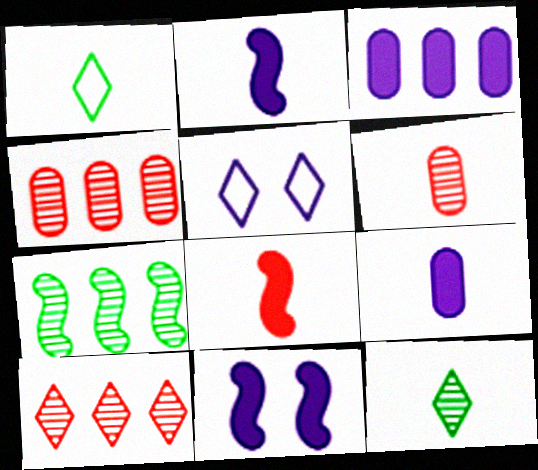[[1, 2, 6], 
[1, 4, 11]]